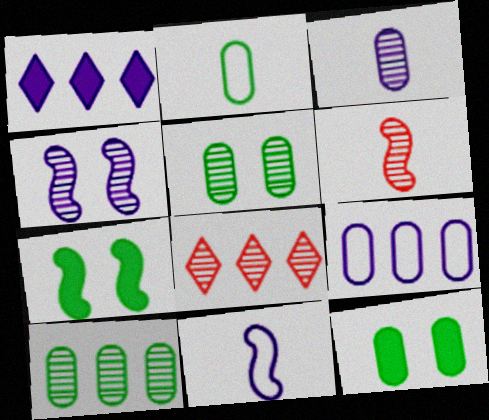[[2, 10, 12], 
[8, 11, 12]]